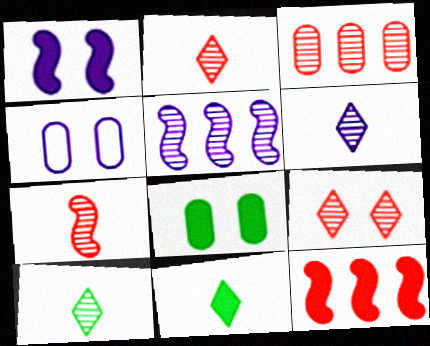[[2, 6, 10], 
[3, 7, 9], 
[4, 10, 12]]